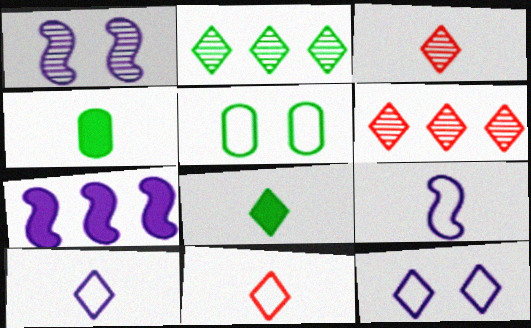[[1, 7, 9], 
[3, 4, 9], 
[3, 5, 7], 
[3, 8, 10], 
[6, 8, 12]]